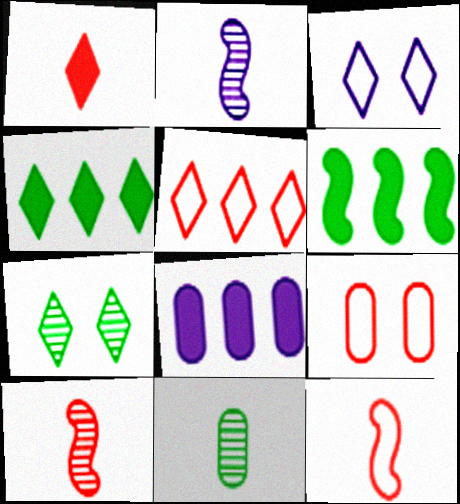[[2, 3, 8], 
[2, 4, 9], 
[5, 9, 12], 
[7, 8, 12], 
[8, 9, 11]]